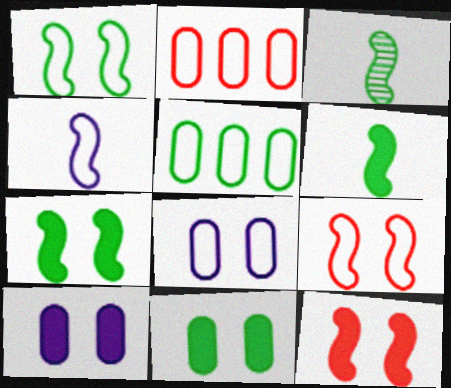[]